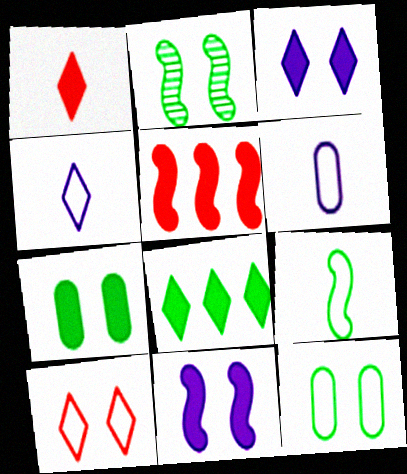[[1, 3, 8]]